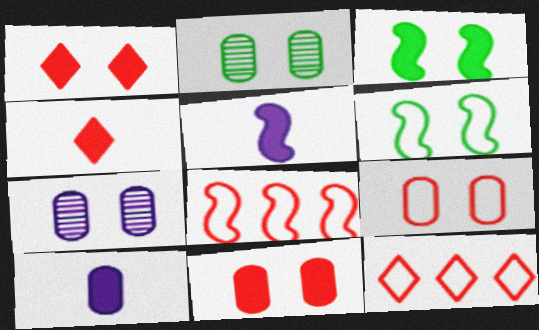[[1, 6, 7], 
[2, 5, 12]]